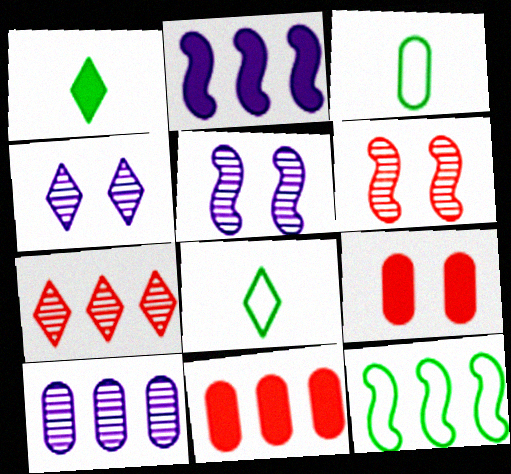[[1, 2, 9], 
[3, 9, 10], 
[5, 8, 11]]